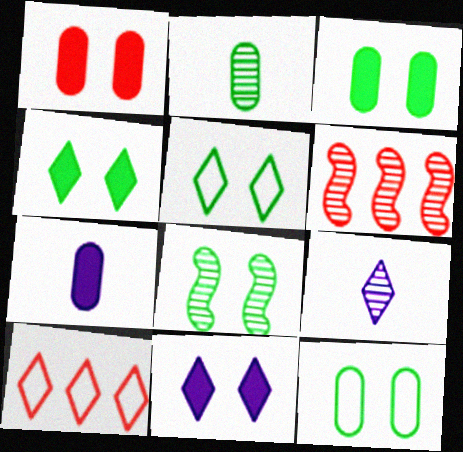[[3, 5, 8], 
[4, 8, 12], 
[4, 9, 10], 
[5, 6, 7], 
[7, 8, 10]]